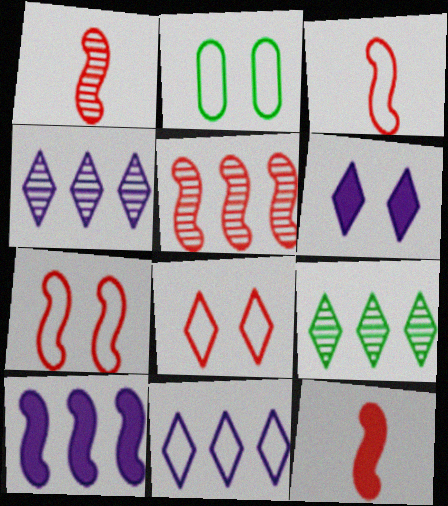[[1, 3, 12], 
[2, 3, 11], 
[2, 4, 12], 
[5, 7, 12]]